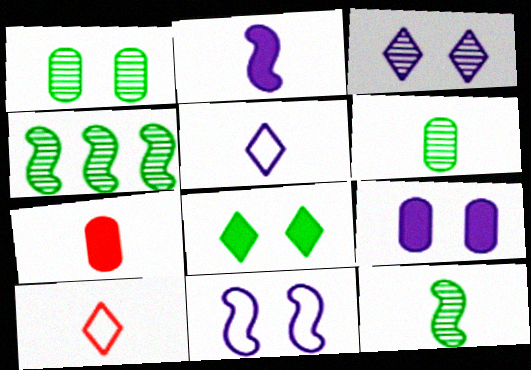[[2, 6, 10], 
[3, 9, 11], 
[4, 9, 10], 
[5, 7, 12]]